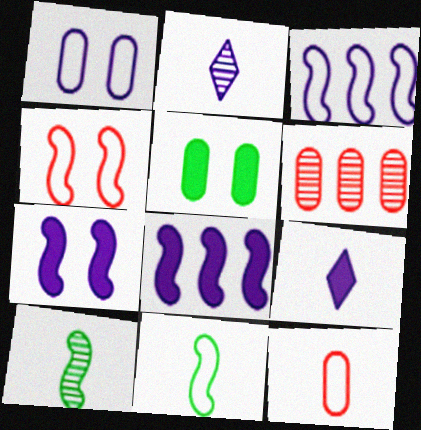[[1, 2, 8], 
[3, 4, 11], 
[4, 8, 10], 
[9, 10, 12]]